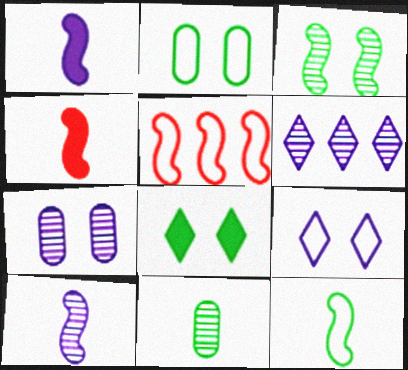[[1, 3, 5], 
[2, 3, 8], 
[2, 4, 6], 
[4, 10, 12], 
[6, 7, 10]]